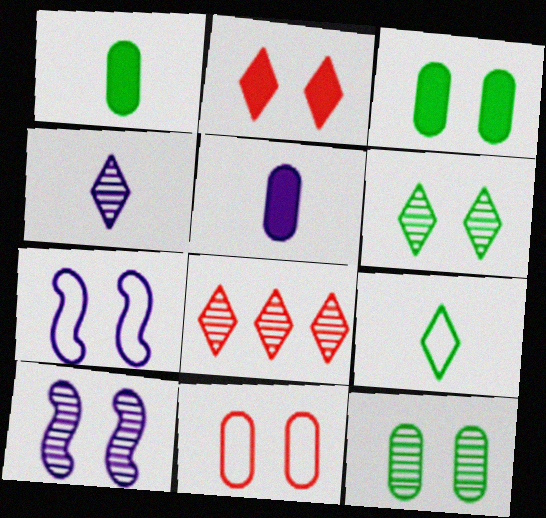[[1, 7, 8], 
[2, 7, 12], 
[4, 6, 8]]